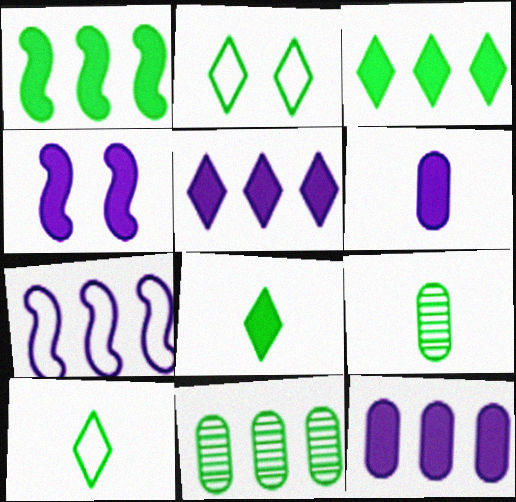[[1, 2, 9], 
[4, 5, 6]]